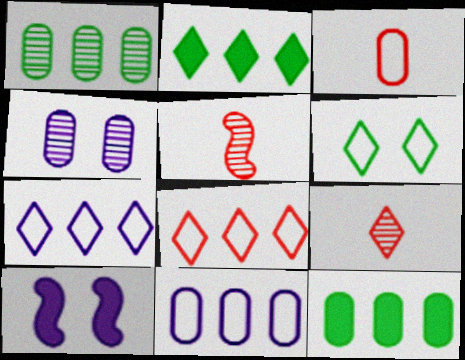[[3, 4, 12]]